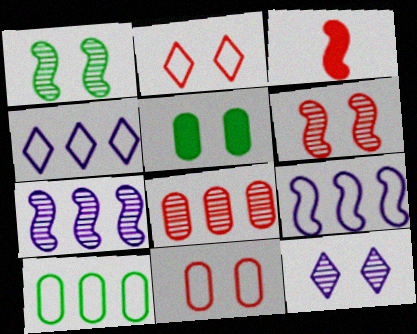[[1, 3, 9], 
[2, 3, 8], 
[3, 10, 12]]